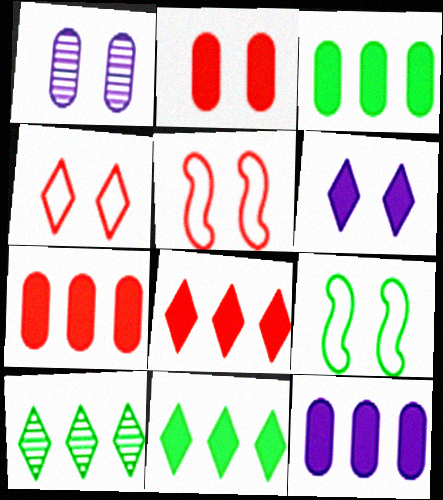[[3, 7, 12]]